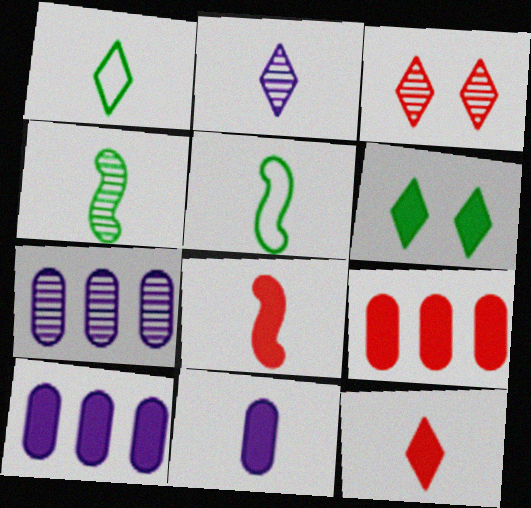[[1, 2, 12], 
[3, 4, 7], 
[3, 5, 10], 
[6, 8, 10]]